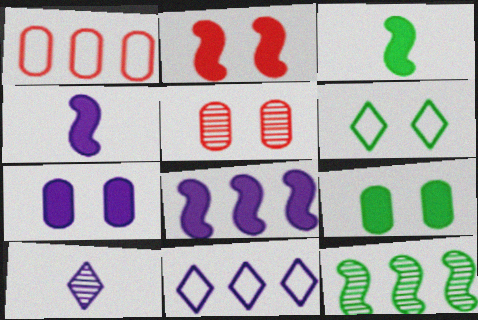[[2, 3, 8], 
[3, 5, 11], 
[5, 10, 12]]